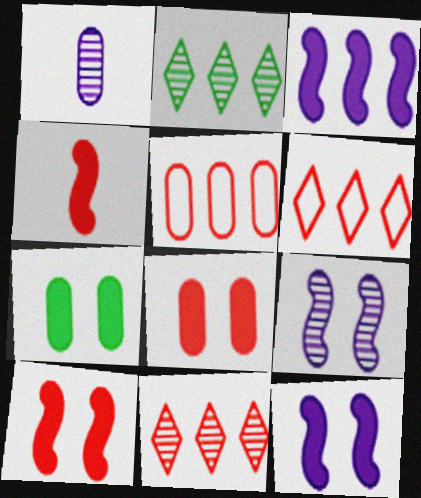[[1, 5, 7], 
[2, 3, 5]]